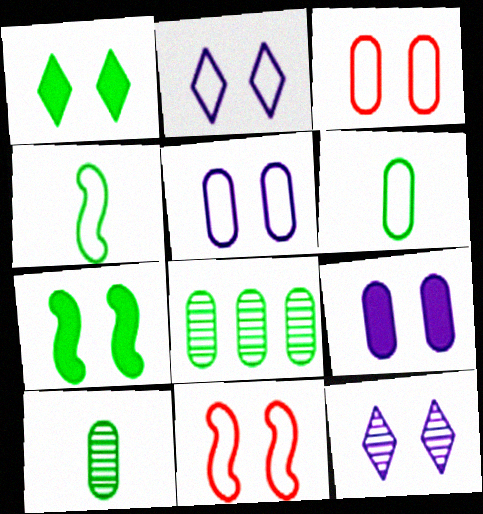[[1, 4, 8], 
[3, 7, 12]]